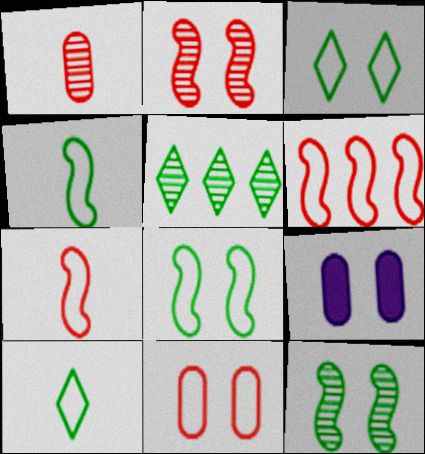[[2, 3, 9], 
[5, 7, 9]]